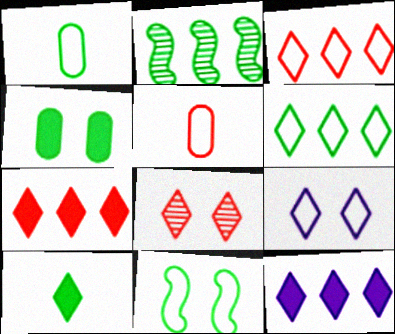[[1, 6, 11]]